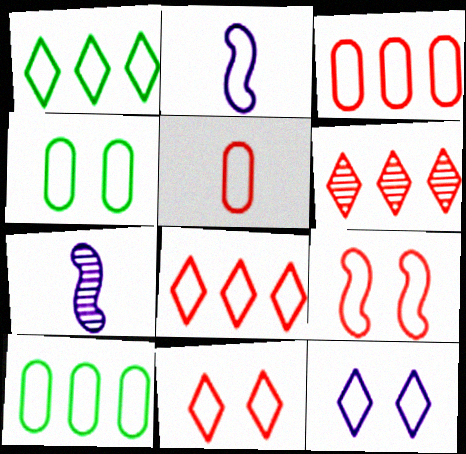[[2, 4, 8], 
[2, 10, 11], 
[4, 9, 12], 
[5, 8, 9]]